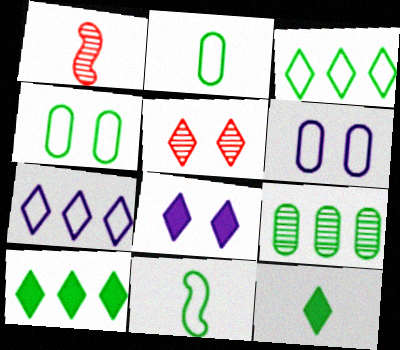[[1, 6, 10], 
[3, 4, 11], 
[5, 7, 12]]